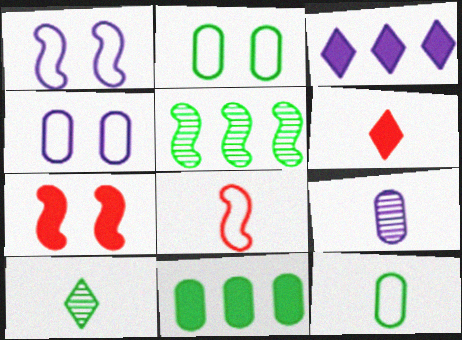[[1, 3, 9], 
[4, 5, 6]]